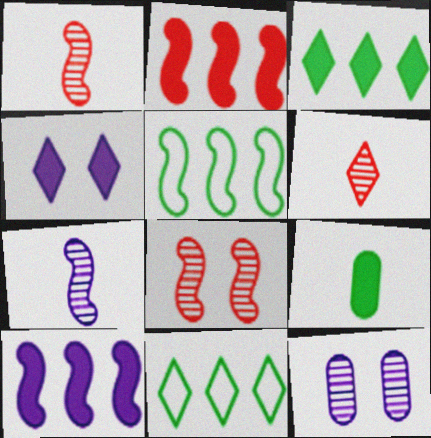[[2, 4, 9], 
[4, 6, 11]]